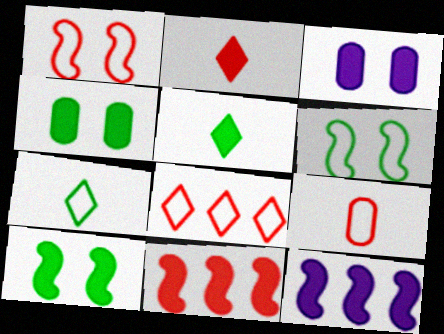[[1, 8, 9], 
[2, 4, 12], 
[3, 5, 11]]